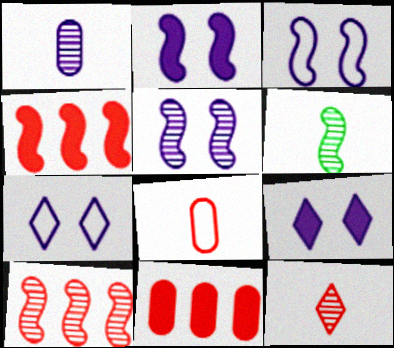[[1, 6, 12], 
[2, 3, 5], 
[3, 4, 6], 
[5, 6, 10], 
[6, 7, 11]]